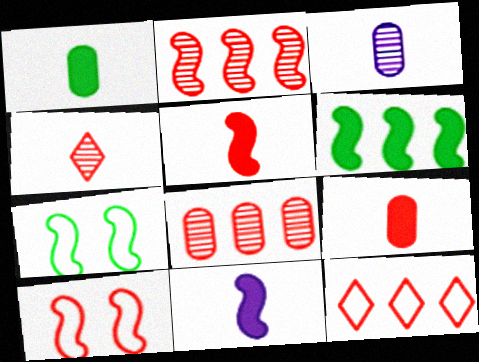[[2, 5, 10], 
[2, 7, 11]]